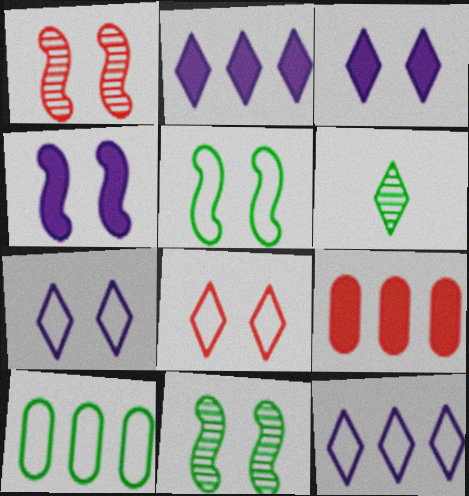[[1, 4, 5], 
[2, 6, 8]]